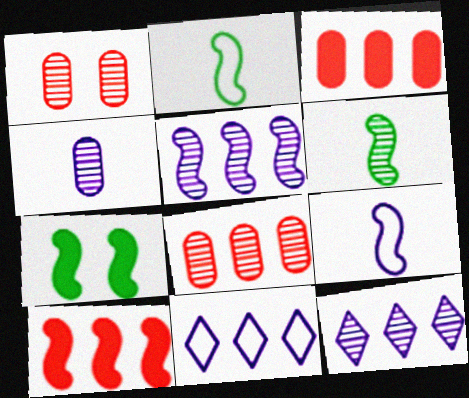[[1, 6, 12]]